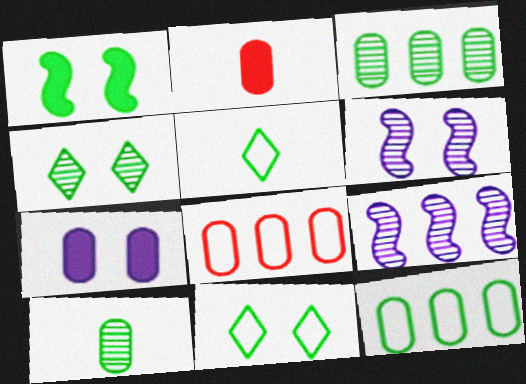[[1, 3, 5], 
[2, 9, 11], 
[7, 8, 10]]